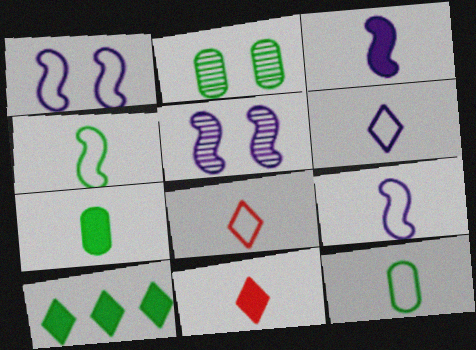[[2, 4, 10], 
[3, 7, 11], 
[8, 9, 12]]